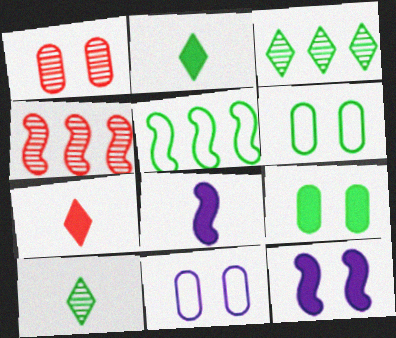[[1, 9, 11], 
[2, 4, 11], 
[5, 9, 10]]